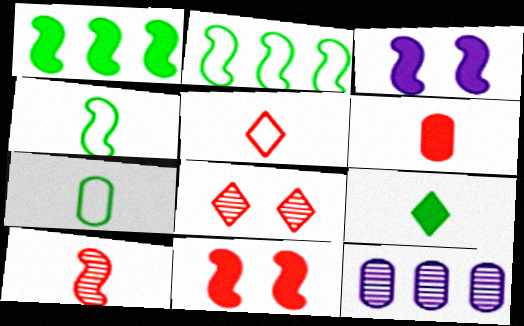[[2, 3, 10], 
[5, 6, 10]]